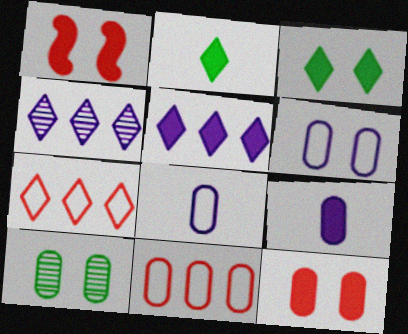[[6, 10, 12], 
[9, 10, 11]]